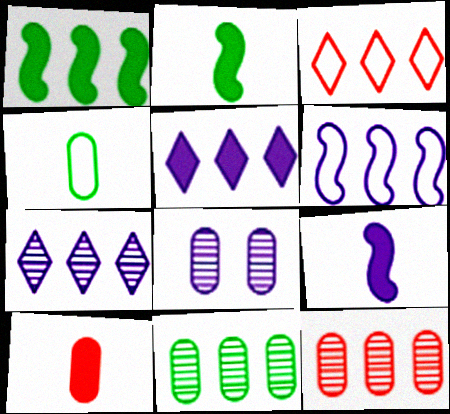[[2, 3, 8]]